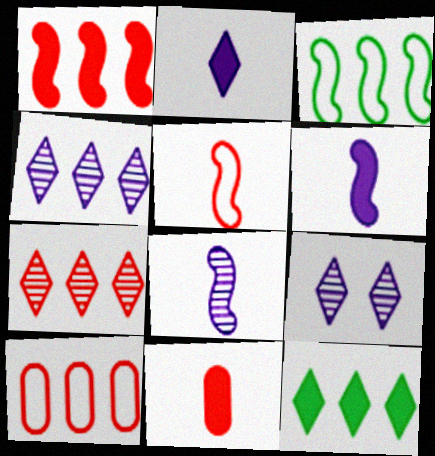[[1, 7, 10], 
[3, 9, 11]]